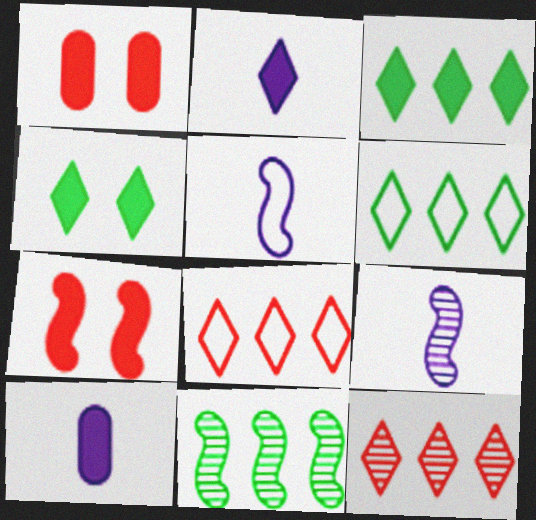[[1, 6, 9], 
[3, 7, 10], 
[5, 7, 11]]